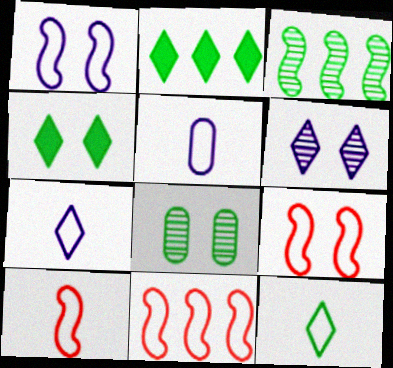[[5, 10, 12], 
[9, 10, 11]]